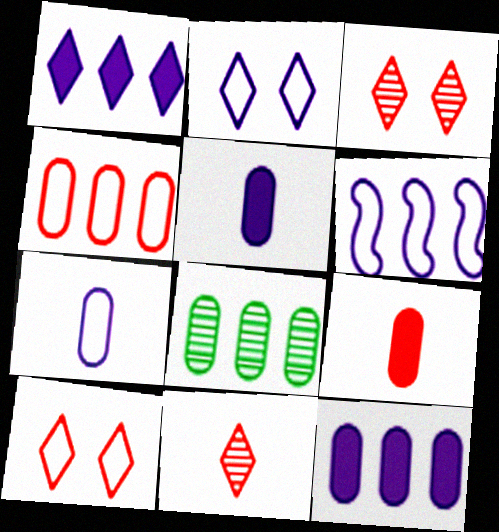[[2, 6, 7], 
[4, 8, 12]]